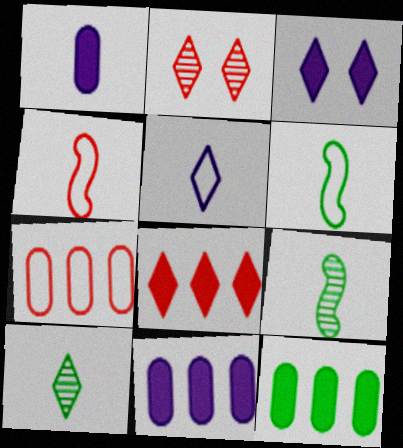[[1, 4, 10], 
[2, 6, 11], 
[3, 7, 9]]